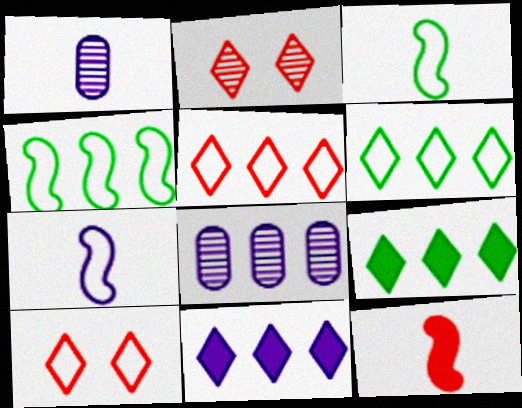[]